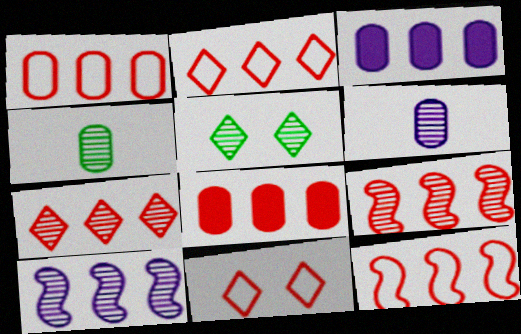[[1, 2, 12], 
[2, 8, 9], 
[5, 6, 9], 
[7, 8, 12]]